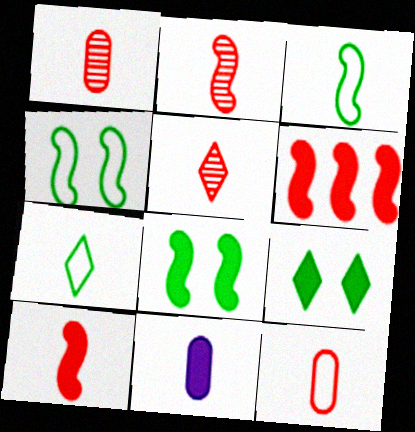[[1, 2, 5], 
[2, 7, 11], 
[3, 5, 11], 
[5, 10, 12], 
[6, 9, 11]]